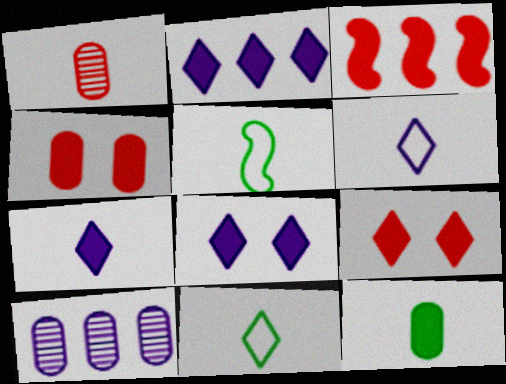[[1, 5, 7], 
[2, 7, 8], 
[3, 8, 12], 
[5, 9, 10]]